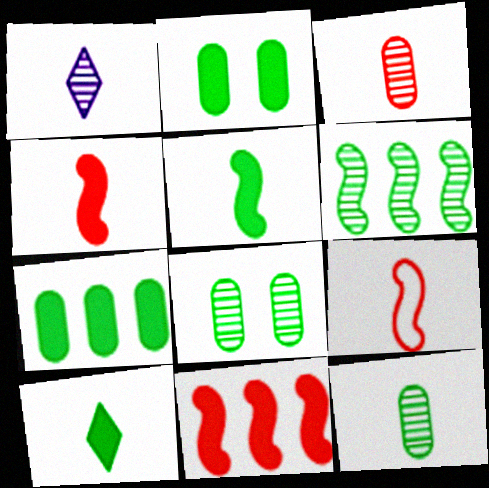[]